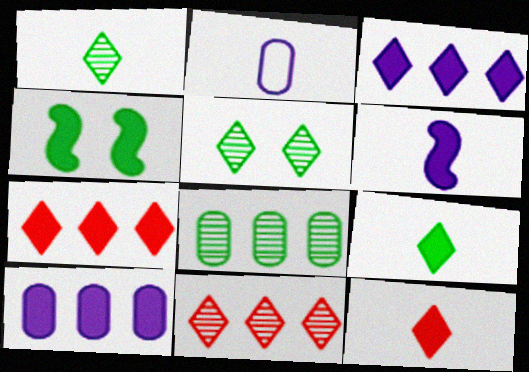[[2, 4, 11], 
[4, 10, 12]]